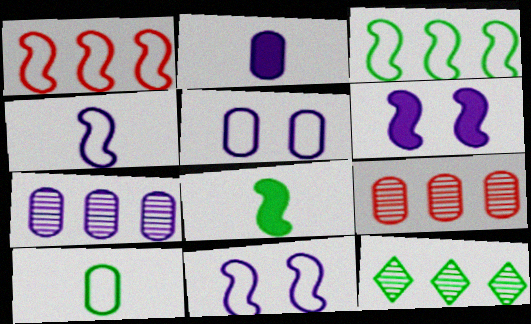[[2, 5, 7]]